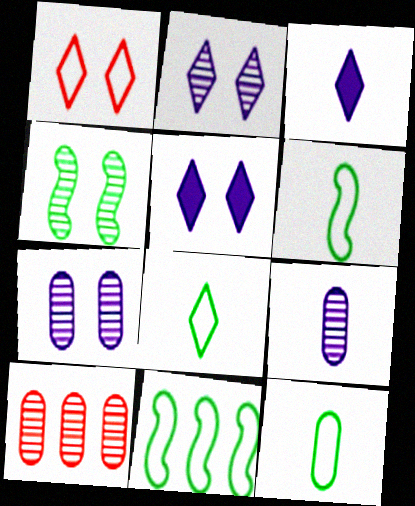[[5, 6, 10], 
[6, 8, 12]]